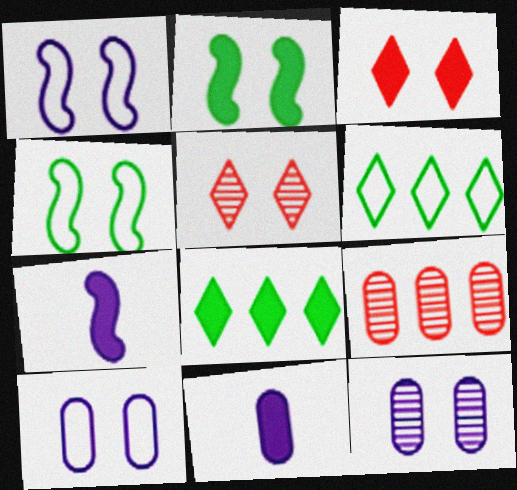[[2, 5, 10], 
[3, 4, 12]]